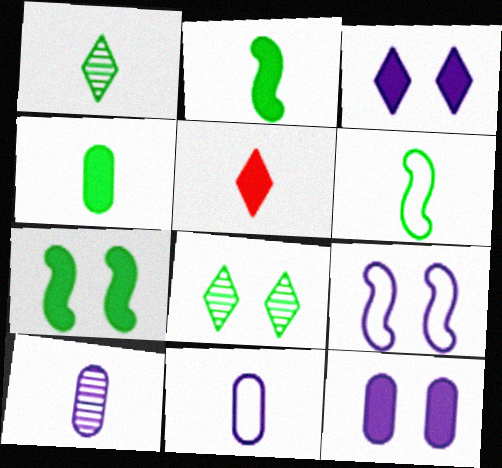[[1, 4, 6], 
[5, 6, 10]]